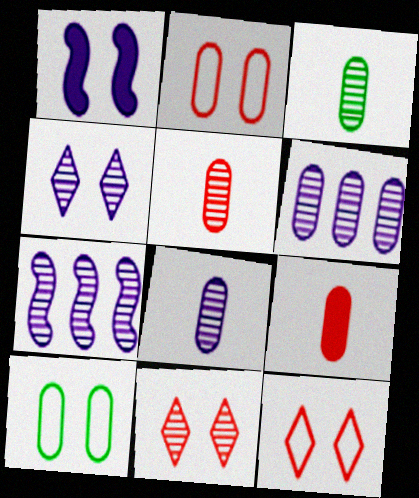[[1, 10, 11], 
[3, 5, 8], 
[3, 7, 11], 
[4, 7, 8], 
[6, 9, 10]]